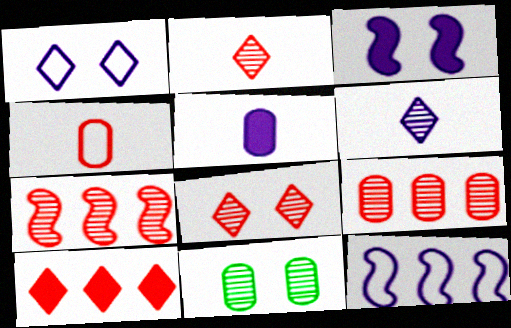[[6, 7, 11]]